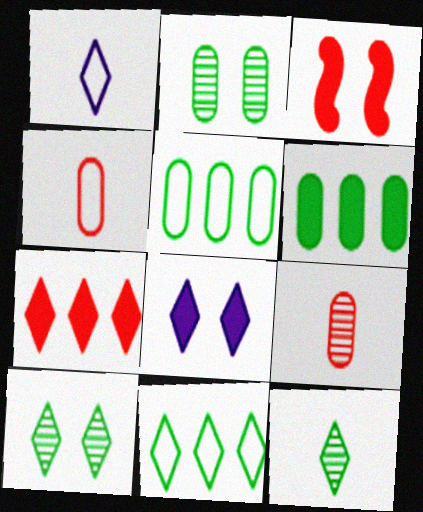[[1, 7, 10]]